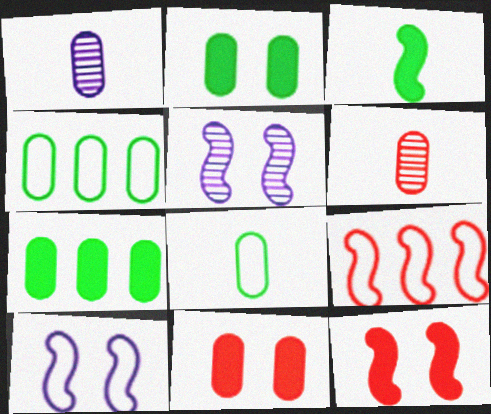[[1, 4, 11], 
[3, 5, 9]]